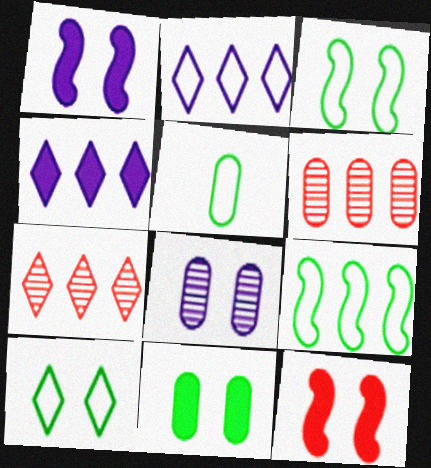[[1, 5, 7], 
[4, 6, 9], 
[5, 9, 10], 
[8, 10, 12]]